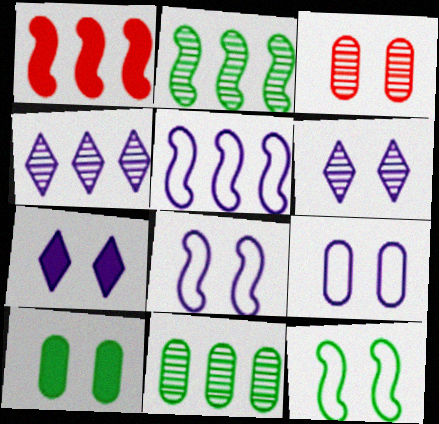[[1, 2, 5], 
[3, 7, 12], 
[3, 9, 10]]